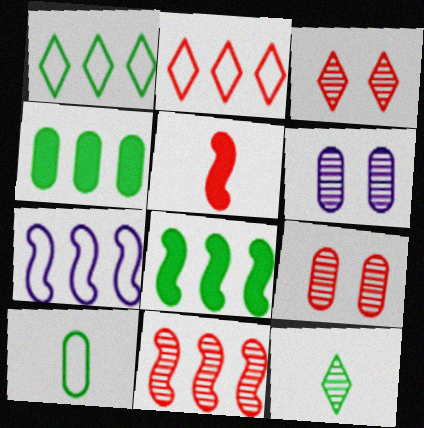[[1, 5, 6], 
[2, 5, 9], 
[6, 11, 12], 
[7, 8, 11]]